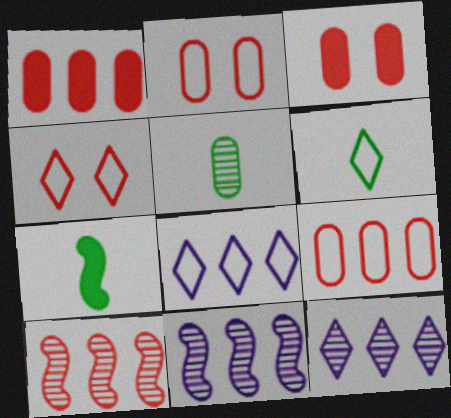[[2, 7, 12], 
[3, 6, 11], 
[4, 6, 8], 
[5, 6, 7]]